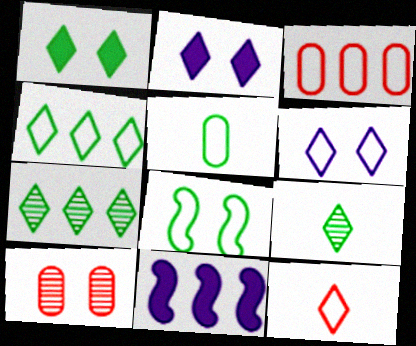[[1, 4, 9], 
[2, 7, 12], 
[2, 8, 10], 
[3, 7, 11], 
[4, 5, 8], 
[4, 6, 12]]